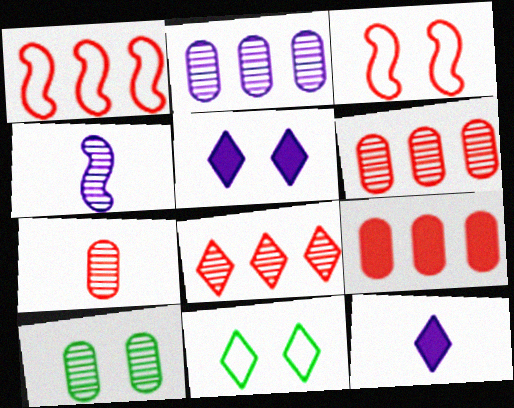[[1, 8, 9], 
[1, 10, 12], 
[2, 7, 10], 
[3, 5, 10], 
[4, 8, 10], 
[4, 9, 11], 
[8, 11, 12]]